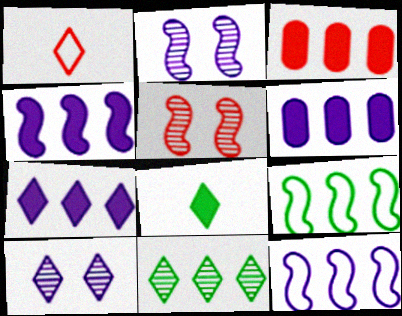[[1, 3, 5], 
[3, 11, 12], 
[4, 6, 7]]